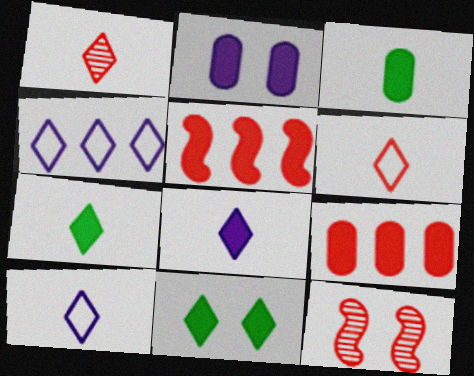[[1, 4, 11], 
[1, 7, 10], 
[2, 3, 9], 
[2, 5, 7], 
[3, 4, 12], 
[6, 9, 12]]